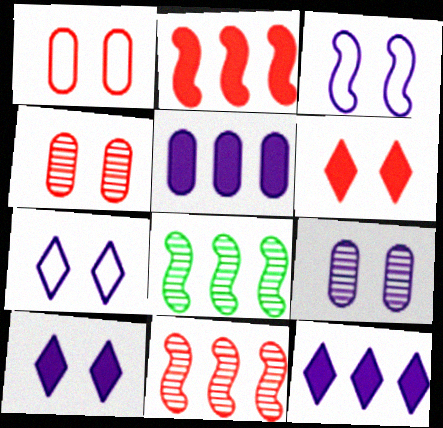[[3, 9, 10]]